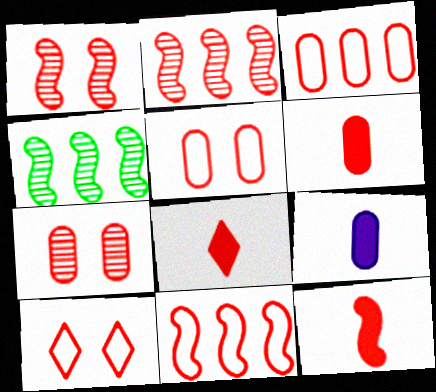[[1, 3, 8], 
[1, 11, 12], 
[2, 5, 8], 
[2, 6, 10], 
[3, 6, 7], 
[4, 9, 10], 
[6, 8, 12], 
[7, 8, 11]]